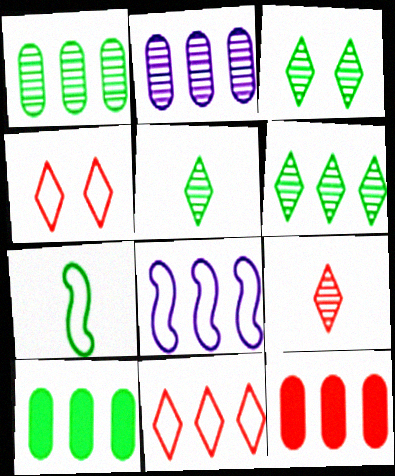[[3, 5, 6], 
[3, 7, 10], 
[6, 8, 12]]